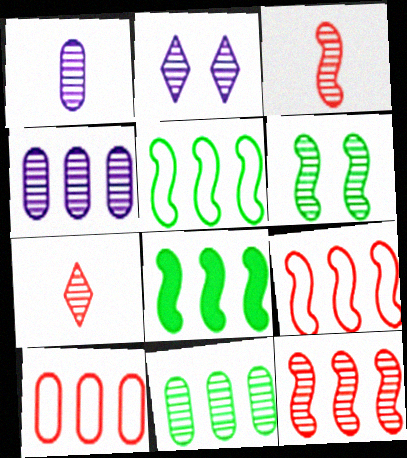[[2, 3, 11], 
[4, 6, 7]]